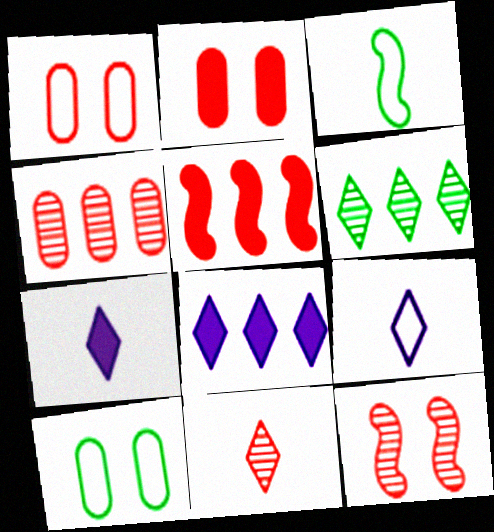[[1, 5, 11], 
[4, 11, 12]]